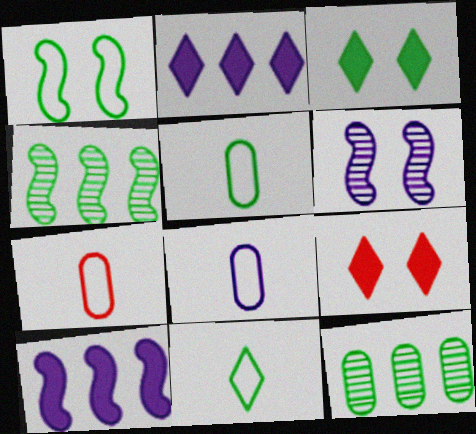[[2, 6, 8], 
[3, 4, 5], 
[4, 8, 9], 
[5, 7, 8]]